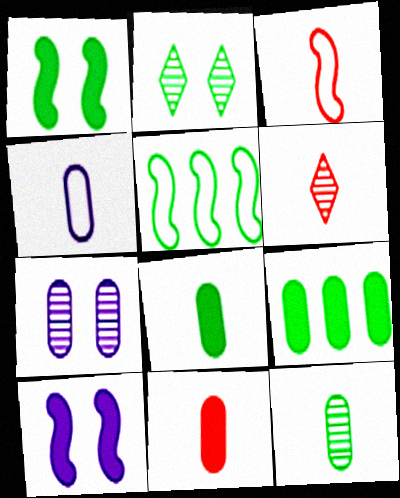[[2, 5, 8], 
[3, 6, 11], 
[4, 11, 12]]